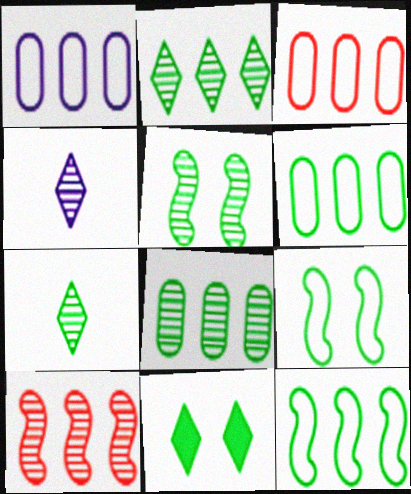[[1, 3, 6], 
[5, 7, 8]]